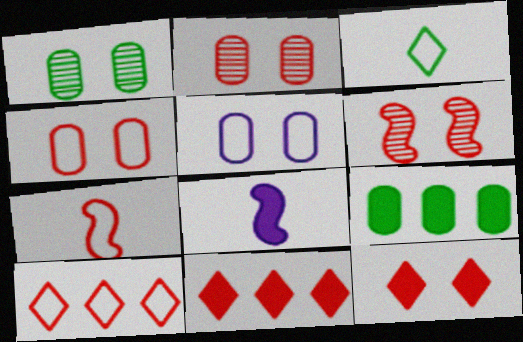[[1, 8, 10], 
[2, 7, 11], 
[4, 6, 12], 
[4, 7, 10], 
[8, 9, 12]]